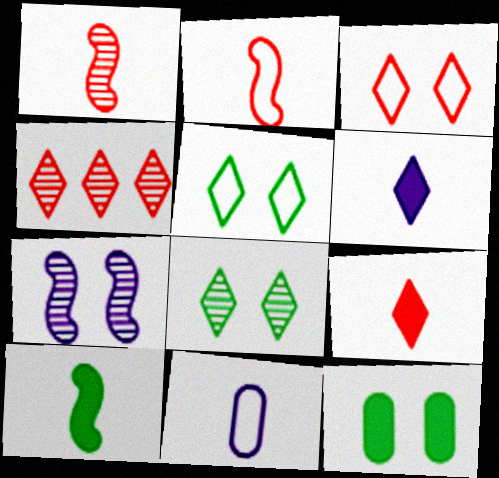[[3, 4, 9], 
[3, 7, 12], 
[4, 5, 6]]